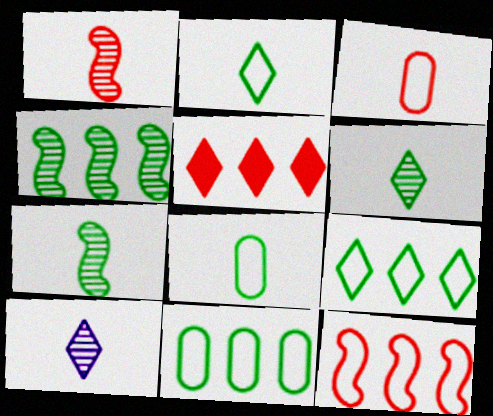[]